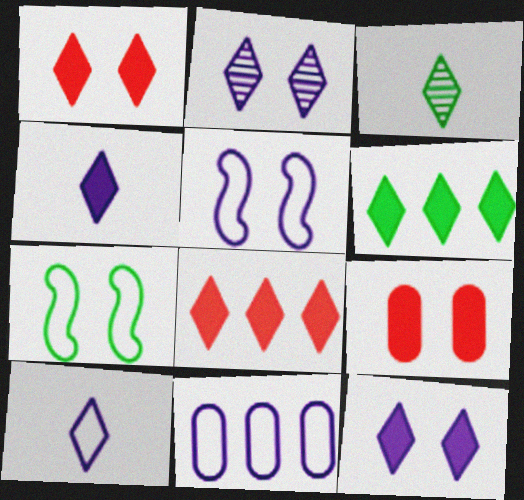[[1, 4, 6], 
[2, 7, 9], 
[5, 10, 11]]